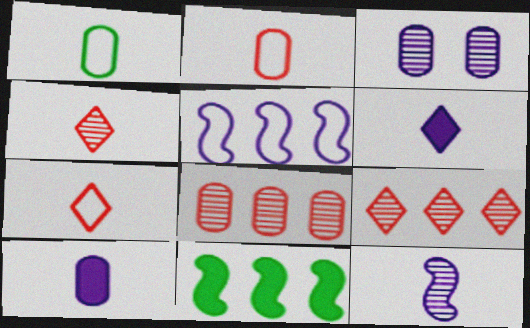[[3, 5, 6], 
[3, 7, 11]]